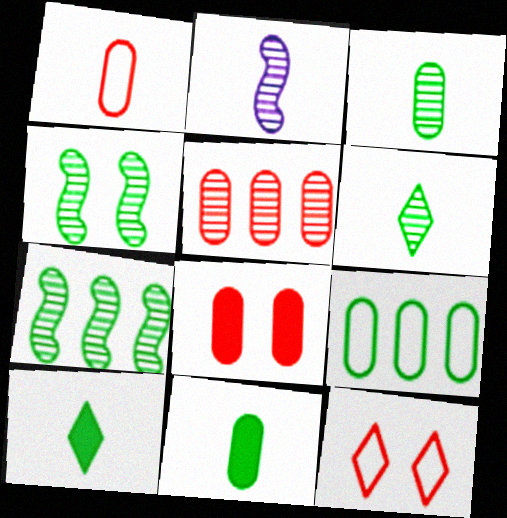[[1, 2, 10], 
[1, 5, 8], 
[4, 9, 10]]